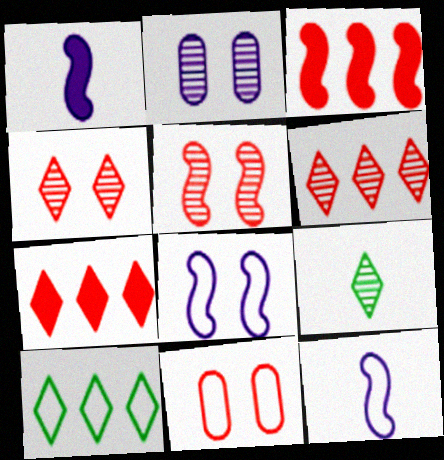[[10, 11, 12]]